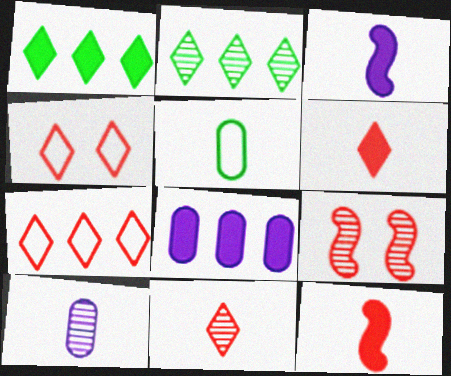[[2, 9, 10], 
[3, 5, 11]]